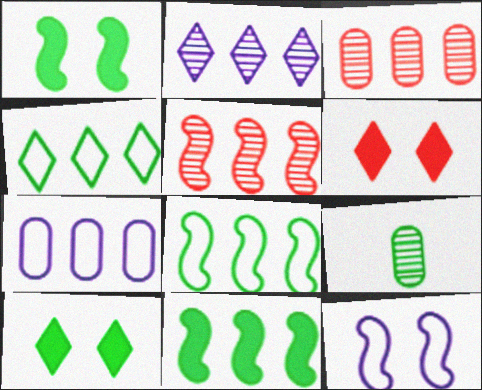[[1, 4, 9], 
[8, 9, 10]]